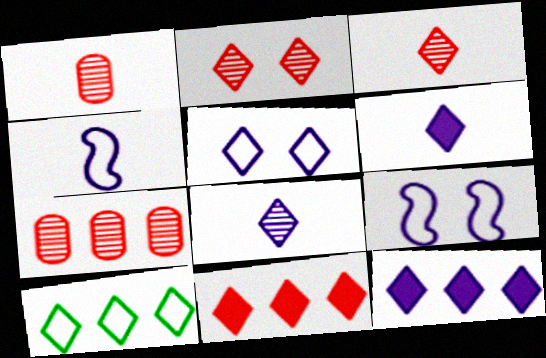[[2, 6, 10], 
[5, 8, 12]]